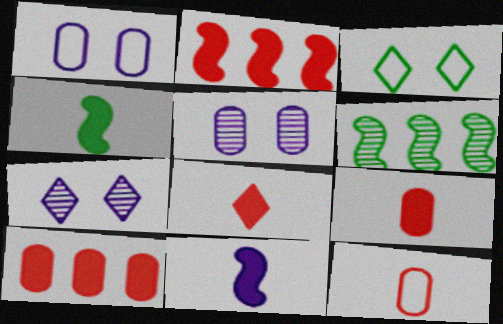[[1, 6, 8]]